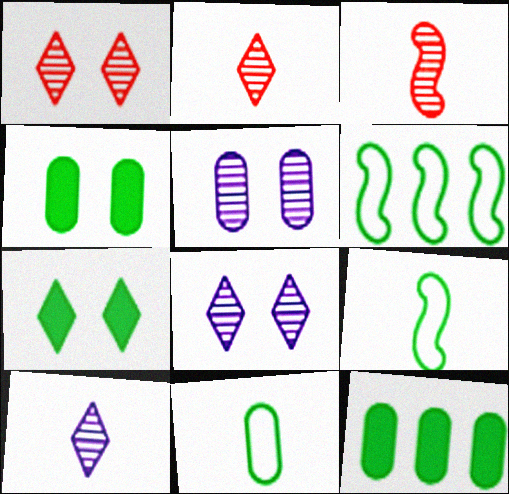[]